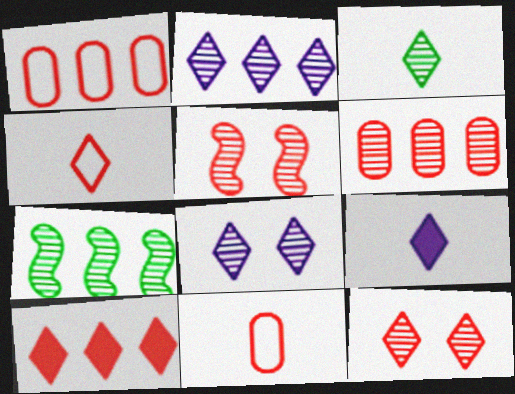[[2, 3, 12], 
[2, 6, 7], 
[3, 4, 9], 
[4, 10, 12], 
[5, 10, 11]]